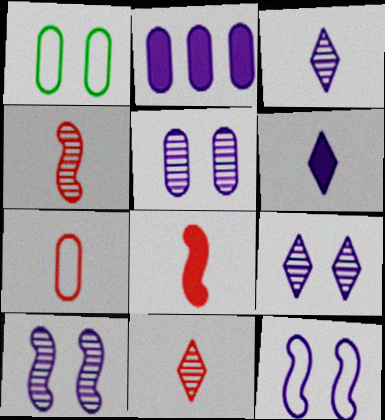[[2, 3, 12], 
[5, 9, 10], 
[7, 8, 11]]